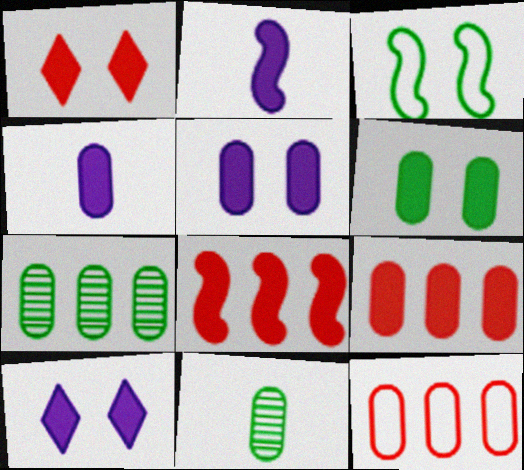[[4, 6, 9], 
[5, 11, 12]]